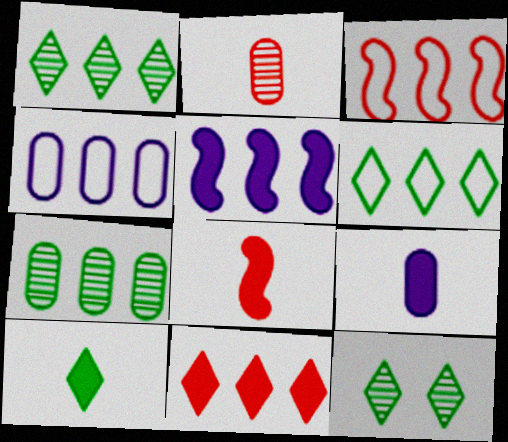[[3, 4, 6], 
[3, 9, 12], 
[4, 8, 12], 
[6, 10, 12], 
[8, 9, 10]]